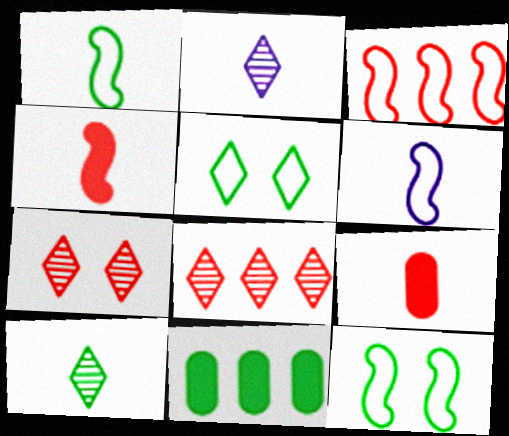[[1, 2, 9], 
[3, 6, 12], 
[3, 7, 9], 
[6, 7, 11], 
[6, 9, 10], 
[10, 11, 12]]